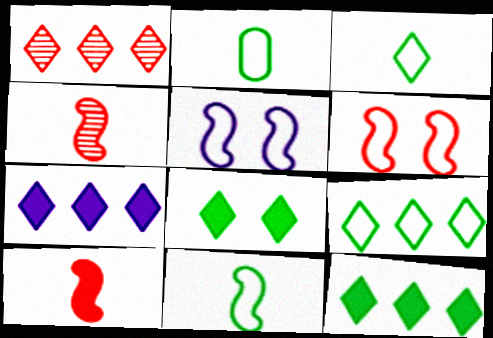[[1, 7, 9], 
[2, 3, 11]]